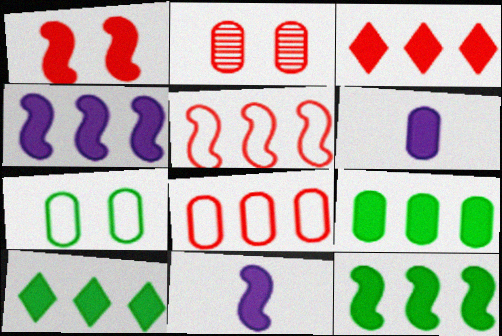[[1, 6, 10], 
[1, 11, 12], 
[3, 4, 9], 
[9, 10, 12]]